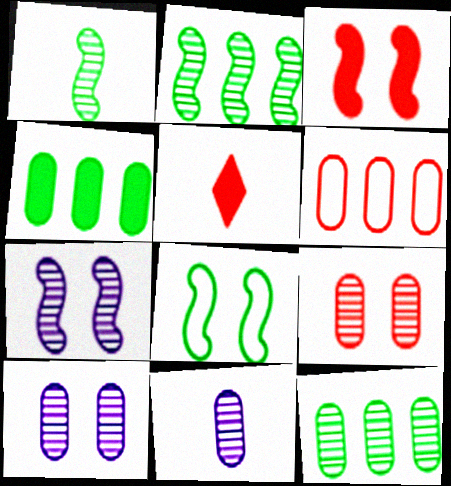[[3, 7, 8], 
[9, 11, 12]]